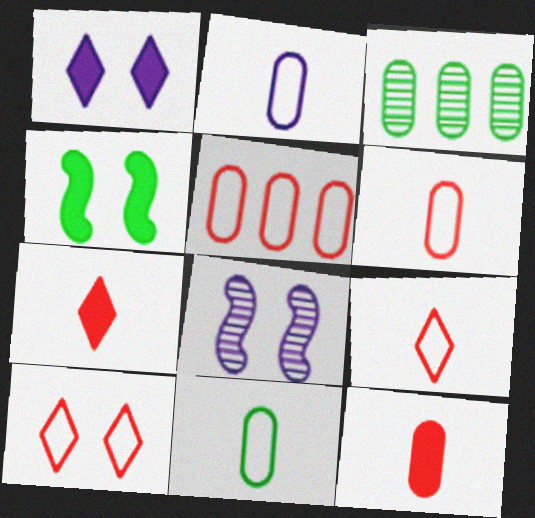[[2, 6, 11]]